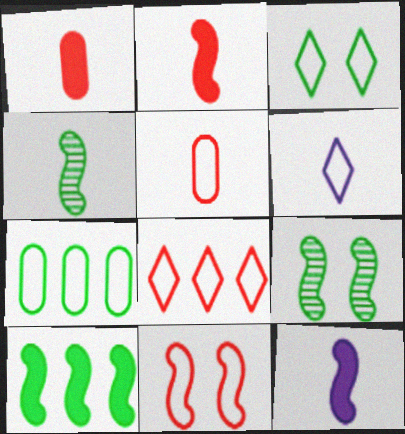[[1, 4, 6], 
[3, 6, 8], 
[5, 8, 11], 
[6, 7, 11]]